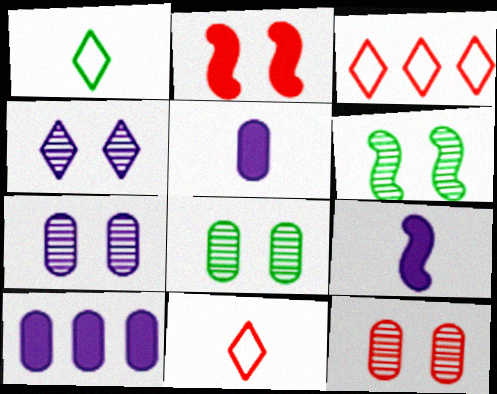[[3, 5, 6], 
[3, 8, 9], 
[4, 6, 12], 
[6, 10, 11], 
[7, 8, 12]]